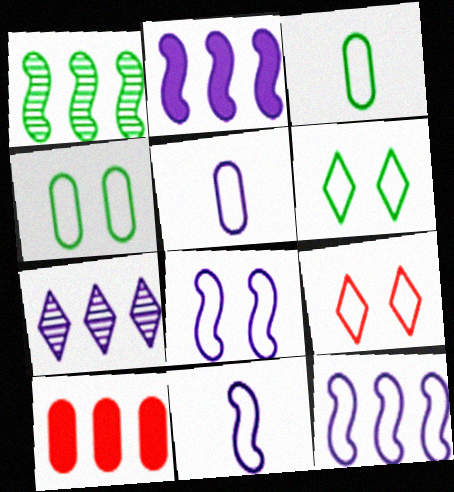[[3, 9, 12], 
[4, 8, 9], 
[8, 11, 12]]